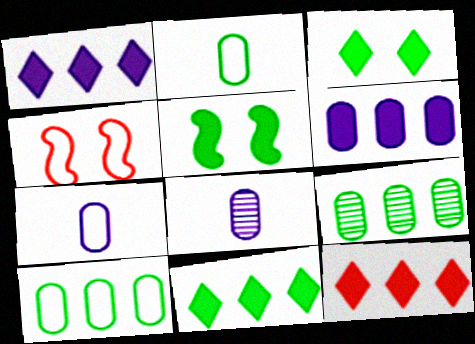[[1, 11, 12], 
[4, 8, 11]]